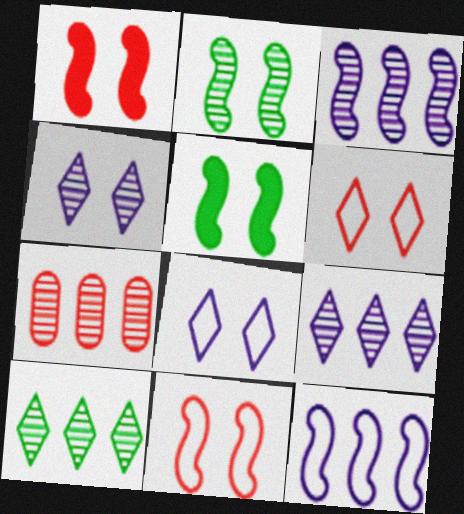[[3, 7, 10]]